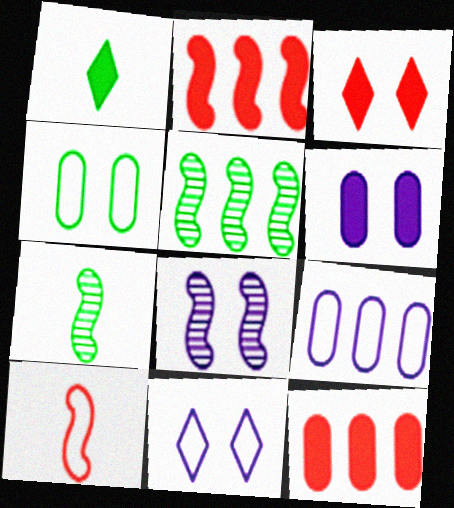[[1, 2, 6], 
[1, 4, 5], 
[3, 4, 8], 
[3, 7, 9], 
[6, 8, 11], 
[7, 11, 12]]